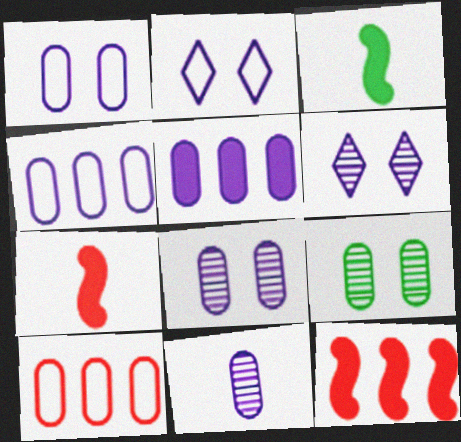[[1, 5, 11], 
[3, 6, 10]]